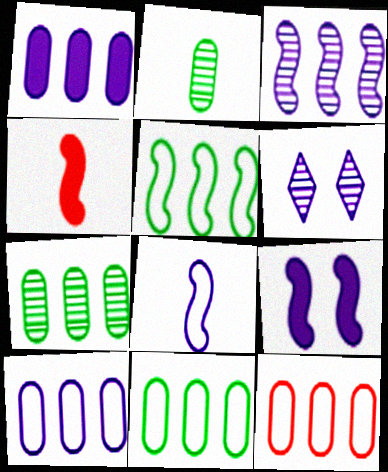[[1, 6, 8], 
[1, 7, 12], 
[3, 8, 9], 
[4, 6, 11], 
[10, 11, 12]]